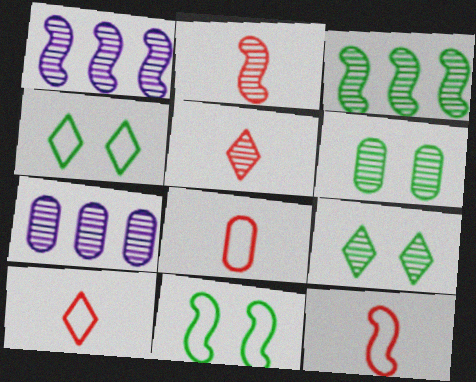[[1, 5, 6], 
[2, 7, 9], 
[8, 10, 12]]